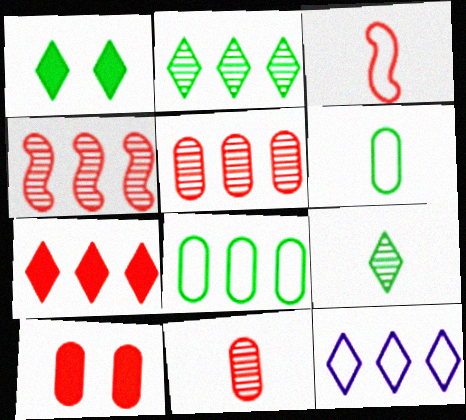[[2, 7, 12]]